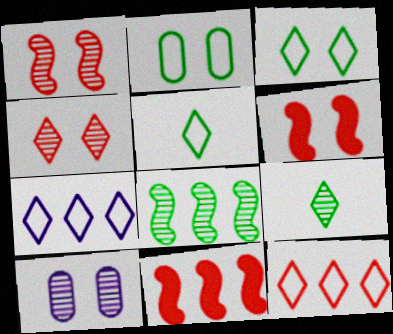[[3, 6, 10], 
[5, 10, 11]]